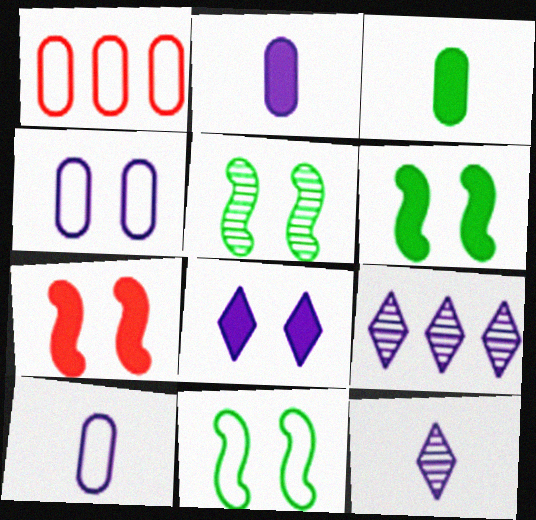[[1, 6, 12], 
[5, 6, 11]]